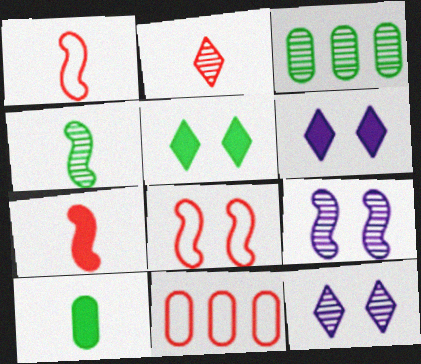[[1, 3, 6], 
[2, 3, 9], 
[4, 6, 11]]